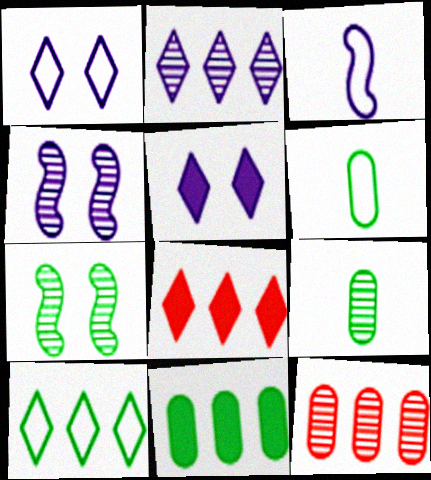[[2, 8, 10], 
[4, 6, 8]]